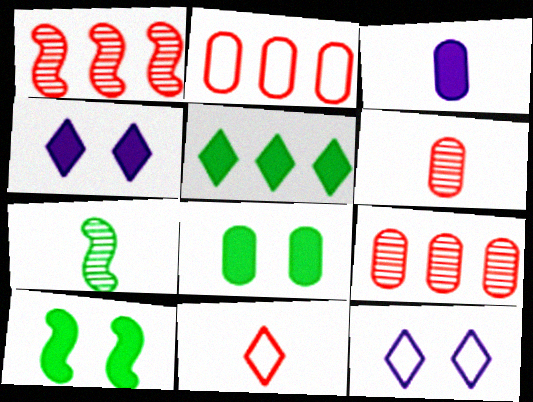[[2, 4, 7], 
[3, 7, 11]]